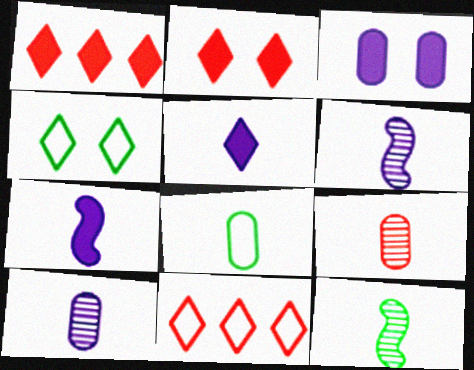[[3, 11, 12]]